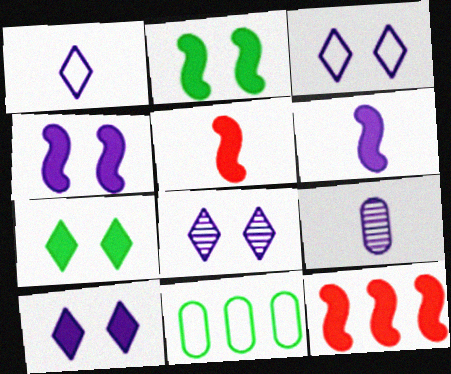[[1, 6, 9], 
[2, 6, 12], 
[3, 8, 10], 
[5, 8, 11]]